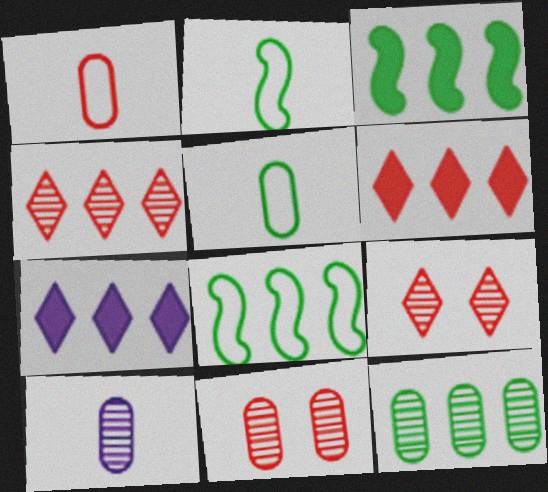[[2, 7, 11], 
[10, 11, 12]]